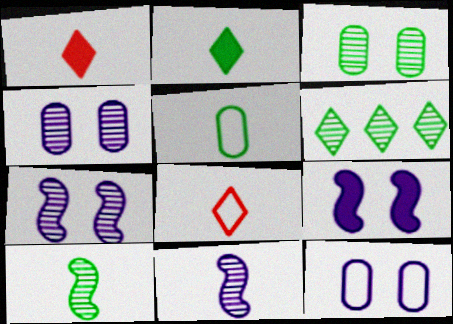[[1, 5, 11], 
[2, 5, 10], 
[3, 6, 10]]